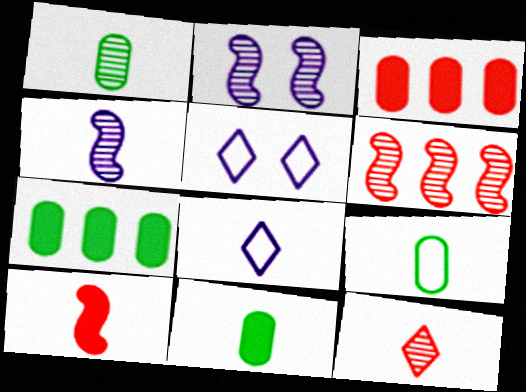[[1, 4, 12], 
[1, 8, 10], 
[1, 9, 11], 
[5, 6, 11]]